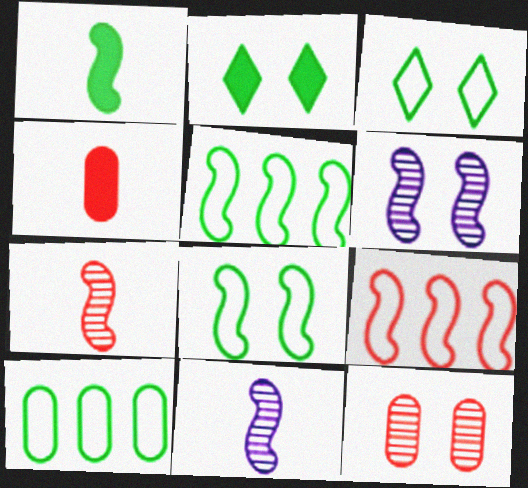[[1, 6, 9]]